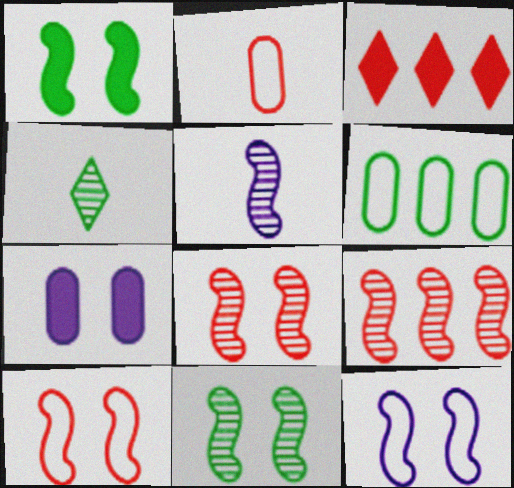[[1, 4, 6], 
[1, 8, 12], 
[2, 3, 8], 
[5, 9, 11]]